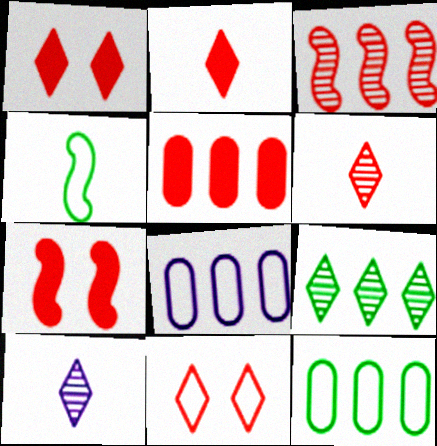[[2, 5, 7], 
[4, 8, 11], 
[7, 10, 12]]